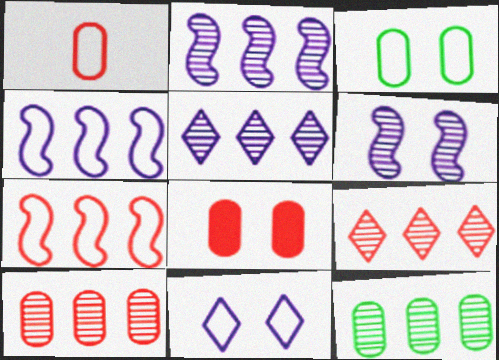[[1, 8, 10], 
[2, 9, 12]]